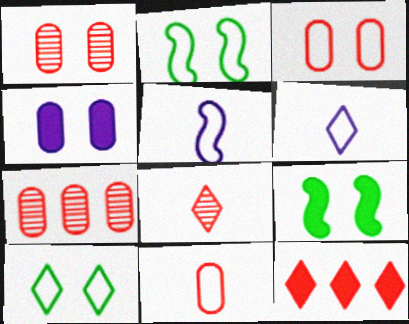[[6, 7, 9]]